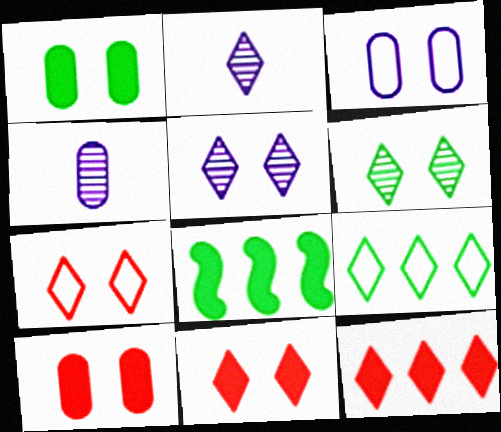[[2, 9, 11], 
[4, 7, 8]]